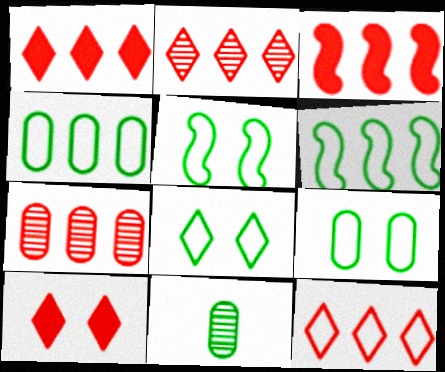[[1, 2, 12], 
[3, 7, 12], 
[5, 8, 9]]